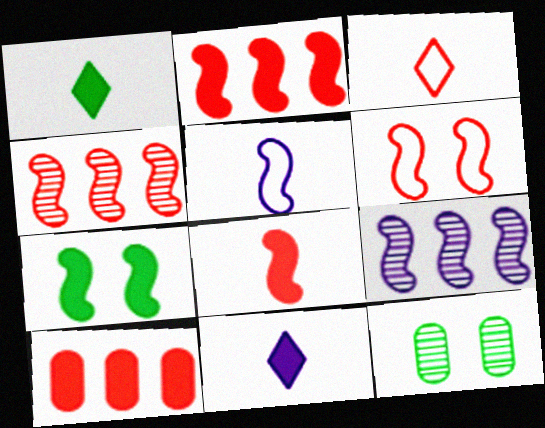[[4, 5, 7], 
[4, 6, 8], 
[7, 10, 11]]